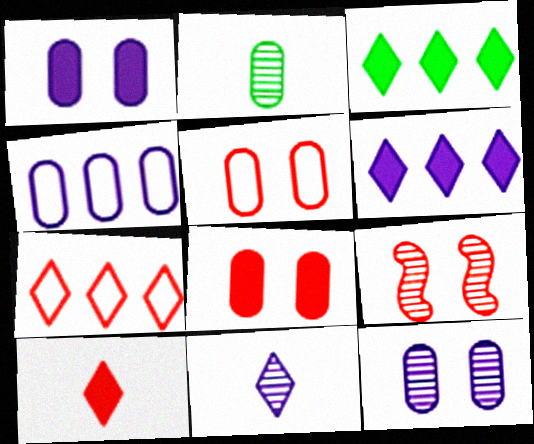[[2, 4, 8]]